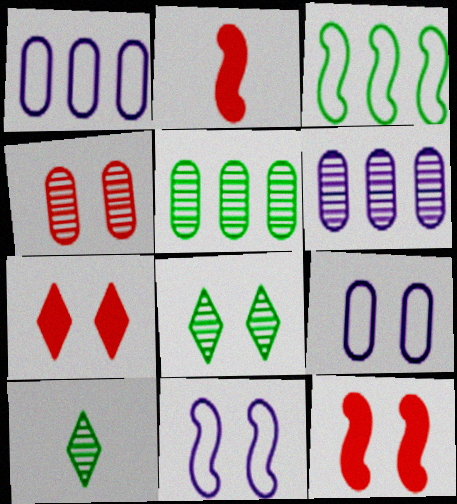[[1, 2, 8], 
[1, 10, 12], 
[8, 9, 12]]